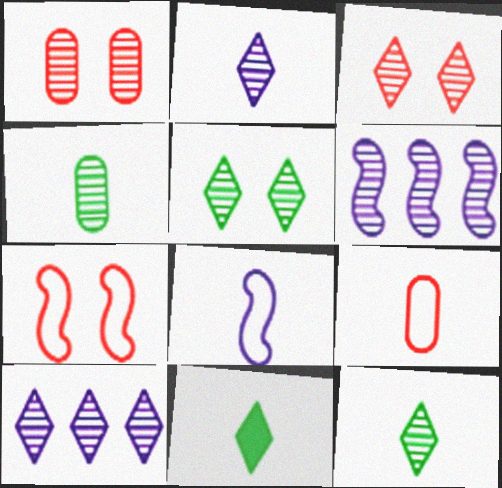[[1, 6, 12], 
[3, 4, 6], 
[3, 10, 12]]